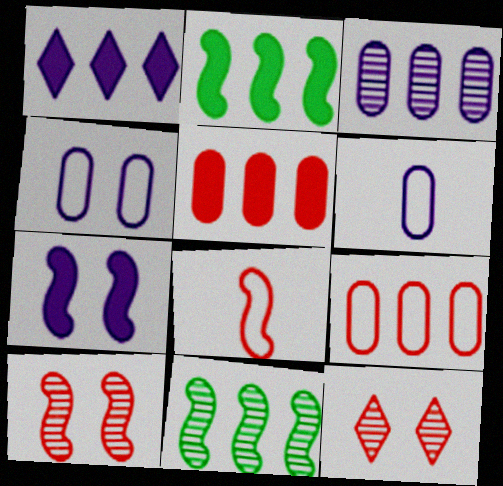[[1, 2, 5], 
[1, 9, 11], 
[2, 6, 12], 
[5, 8, 12], 
[7, 8, 11]]